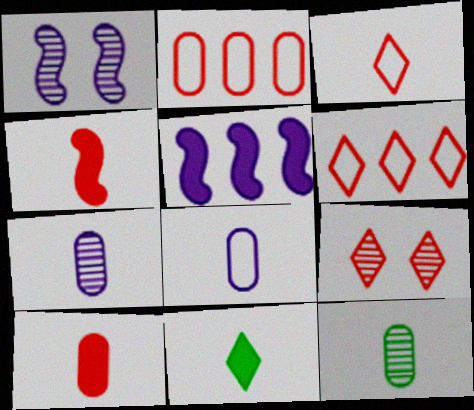[[1, 2, 11], 
[2, 4, 9], 
[8, 10, 12]]